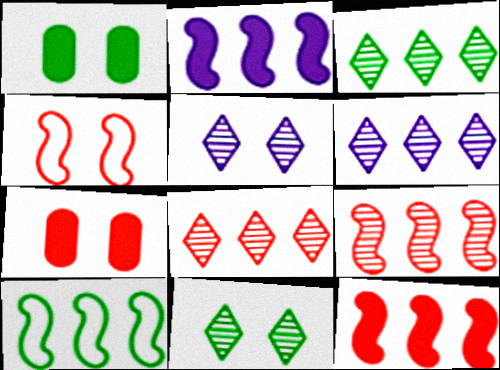[[1, 4, 5], 
[2, 9, 10], 
[3, 6, 8]]